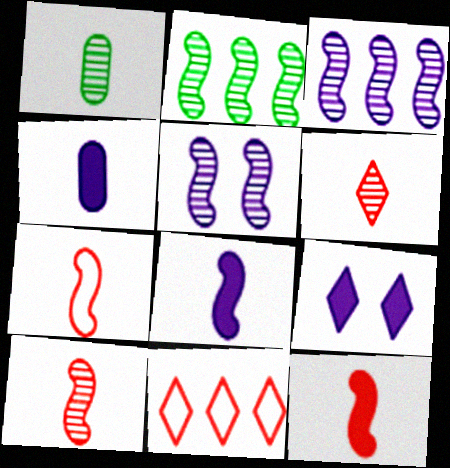[[2, 5, 10], 
[7, 10, 12]]